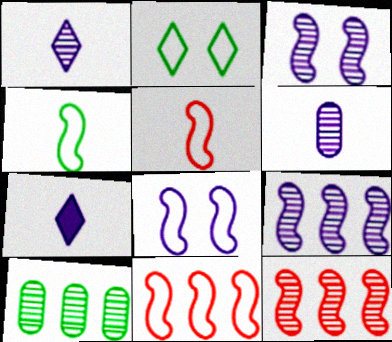[[4, 8, 11]]